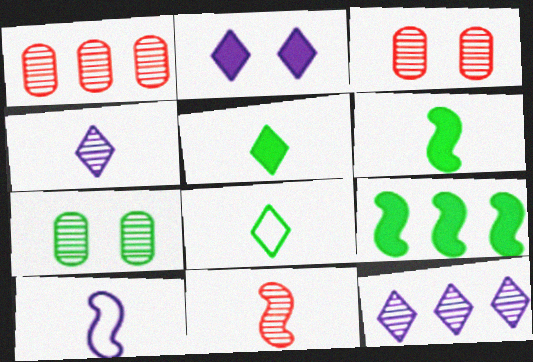[[6, 10, 11], 
[7, 8, 9], 
[7, 11, 12]]